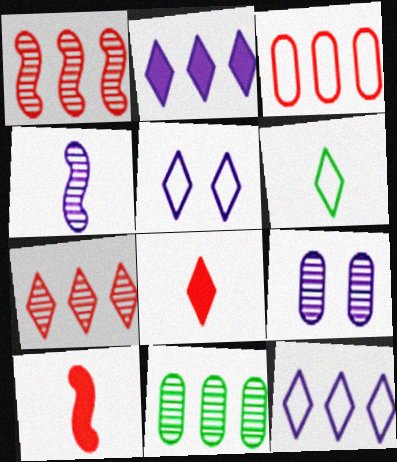[[5, 10, 11]]